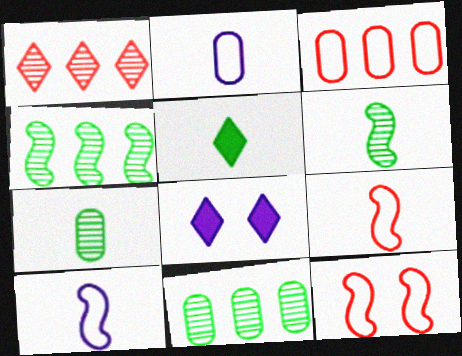[[3, 6, 8], 
[8, 9, 11]]